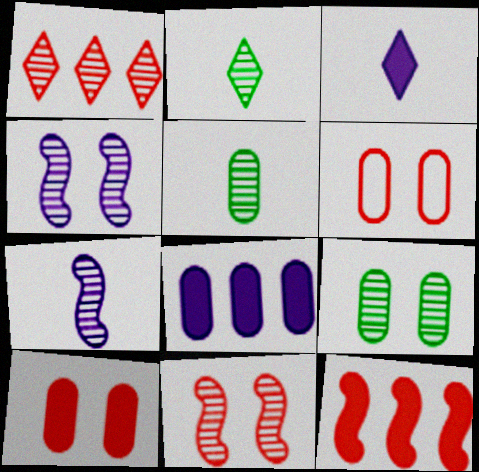[[1, 4, 5], 
[1, 7, 9], 
[5, 6, 8]]